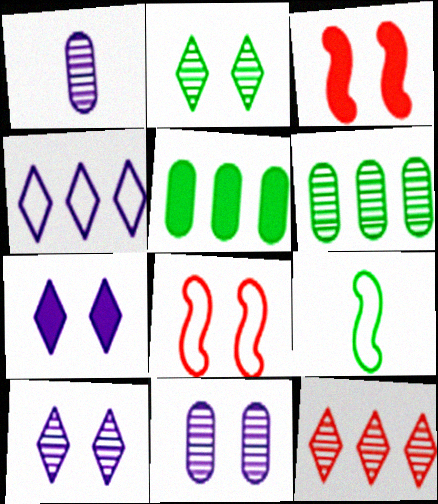[[2, 5, 9]]